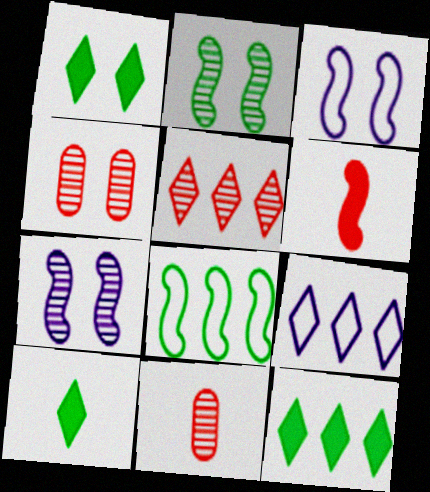[[1, 3, 4], 
[1, 10, 12], 
[3, 11, 12], 
[5, 9, 12], 
[6, 7, 8]]